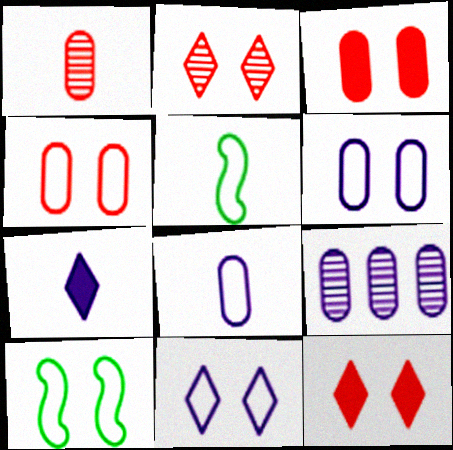[[1, 5, 7], 
[4, 10, 11], 
[5, 9, 12]]